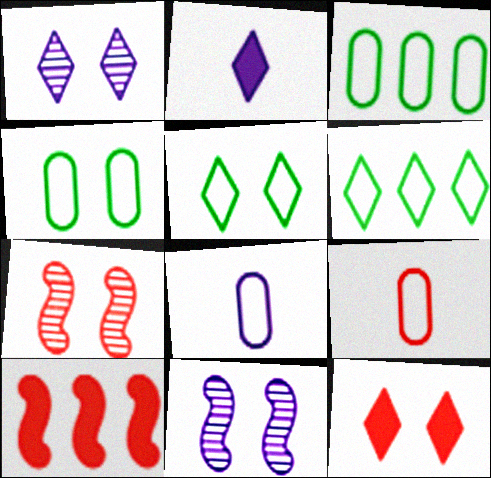[[1, 5, 12], 
[2, 3, 7], 
[4, 11, 12]]